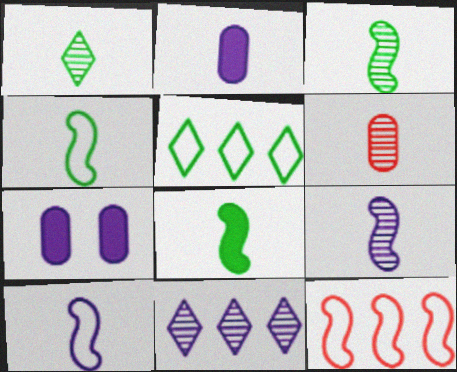[[1, 6, 9], 
[1, 7, 12], 
[3, 4, 8], 
[7, 10, 11]]